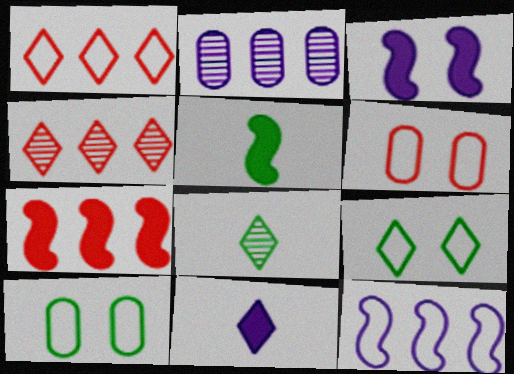[[3, 5, 7], 
[4, 9, 11]]